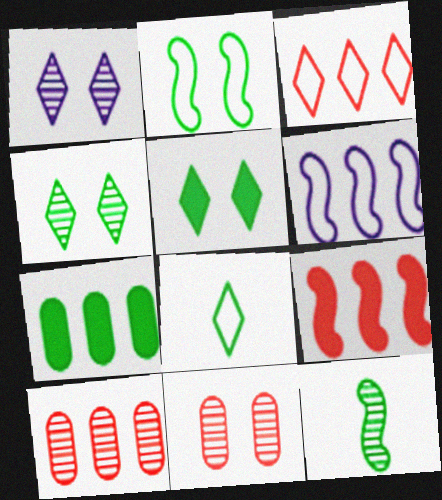[[1, 10, 12], 
[3, 9, 10]]